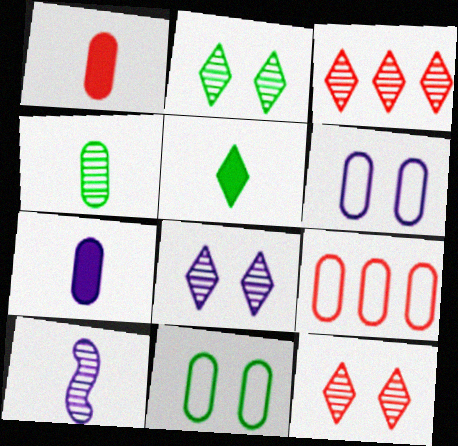[[2, 8, 12]]